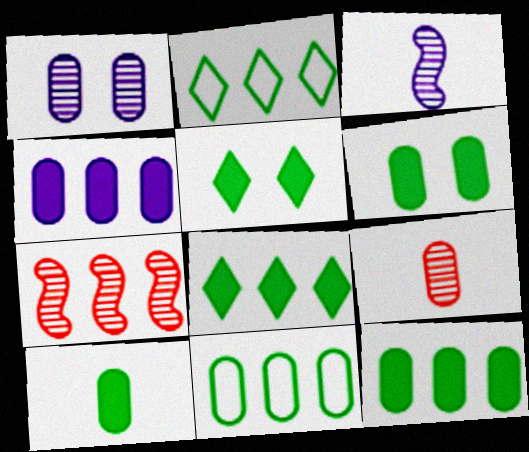[[2, 4, 7], 
[6, 10, 12]]